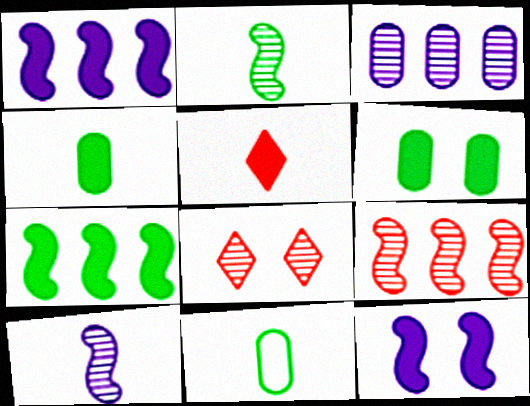[[1, 5, 6], 
[1, 8, 11], 
[2, 3, 8], 
[5, 10, 11]]